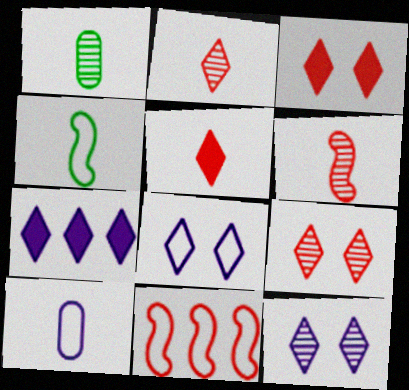[]